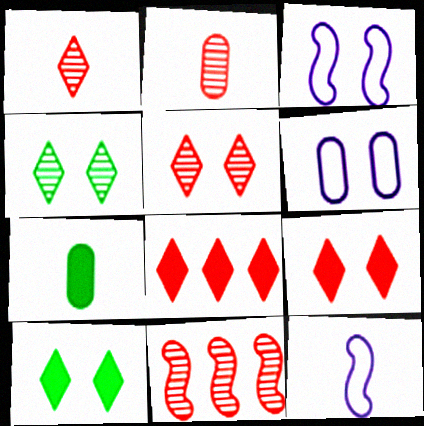[[1, 7, 12], 
[2, 5, 11]]